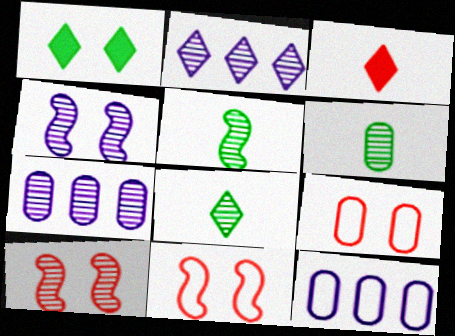[[1, 4, 9], 
[2, 6, 10], 
[5, 6, 8], 
[7, 8, 10]]